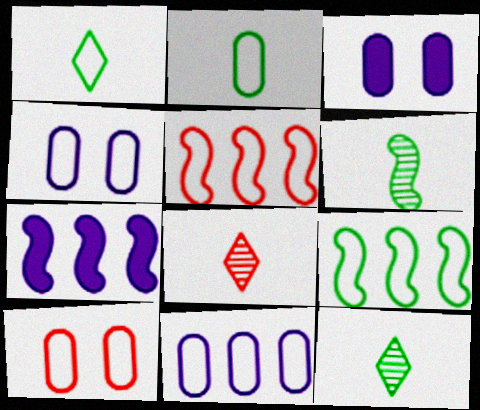[[1, 4, 5], 
[2, 10, 11], 
[3, 5, 12], 
[3, 8, 9], 
[7, 10, 12]]